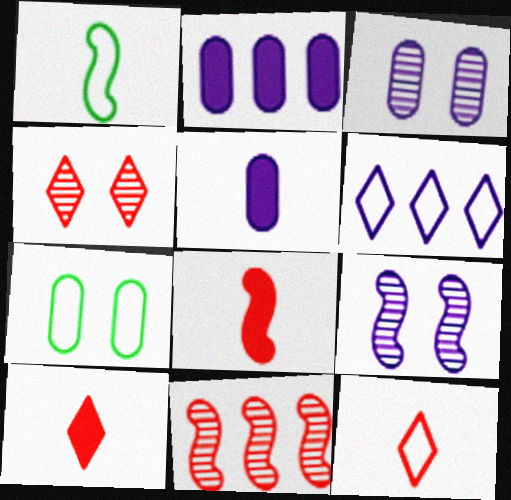[[1, 2, 4], 
[5, 6, 9]]